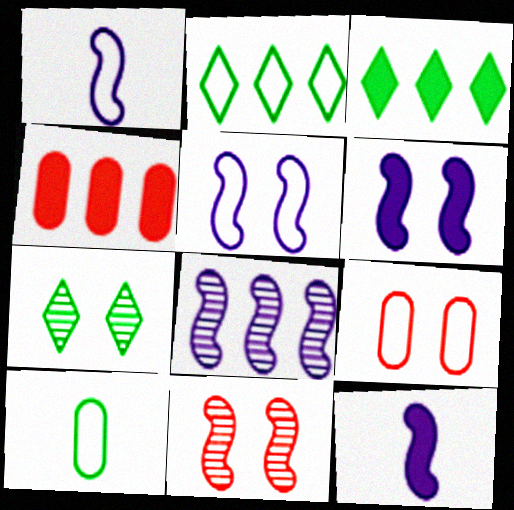[[1, 2, 9], 
[1, 4, 7], 
[1, 6, 8], 
[2, 4, 8], 
[5, 8, 12], 
[6, 7, 9]]